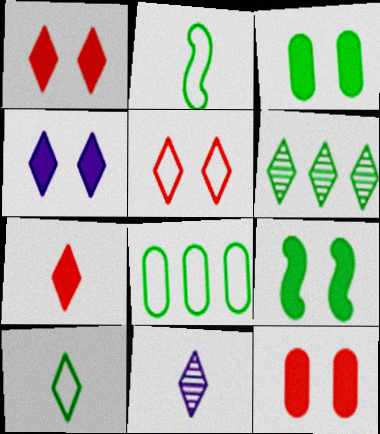[[2, 3, 6], 
[4, 9, 12], 
[7, 10, 11]]